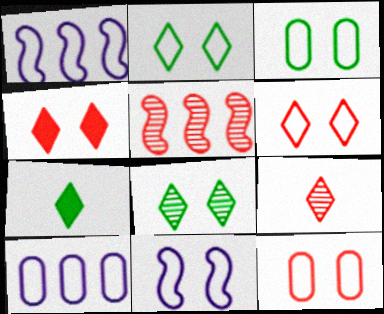[[2, 11, 12], 
[3, 6, 11]]